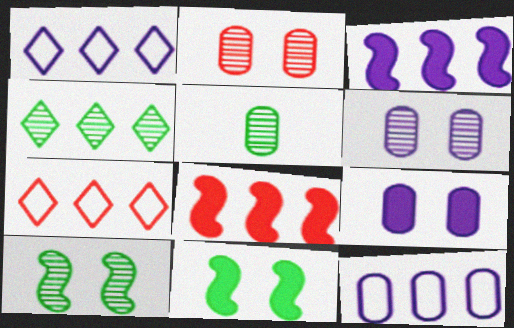[[4, 5, 10], 
[4, 8, 12]]